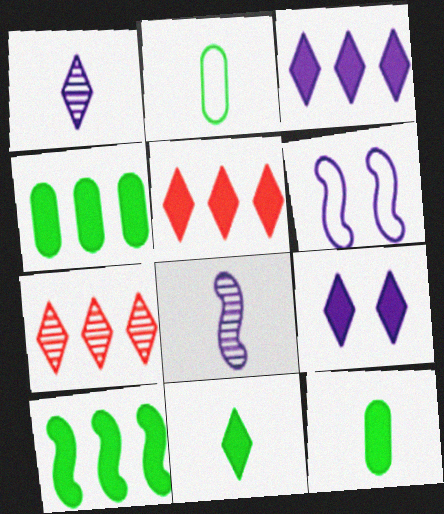[[5, 9, 11], 
[6, 7, 12]]